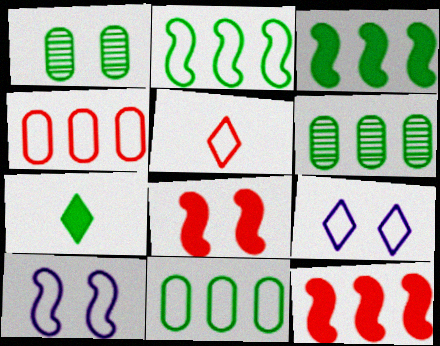[[1, 2, 7], 
[1, 8, 9], 
[5, 10, 11]]